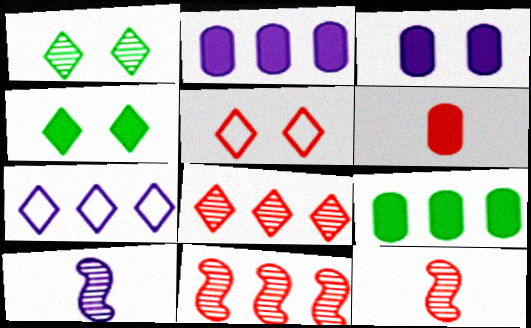[[3, 6, 9], 
[3, 7, 10], 
[5, 6, 11], 
[5, 9, 10], 
[7, 9, 11]]